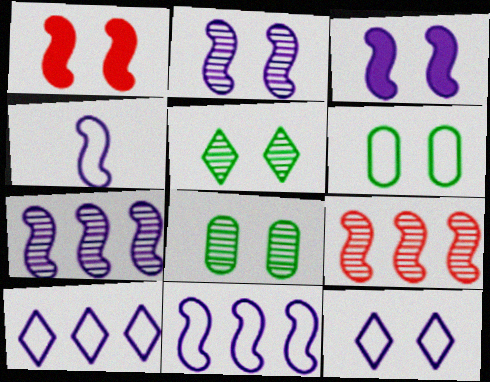[[1, 8, 12], 
[3, 4, 7]]